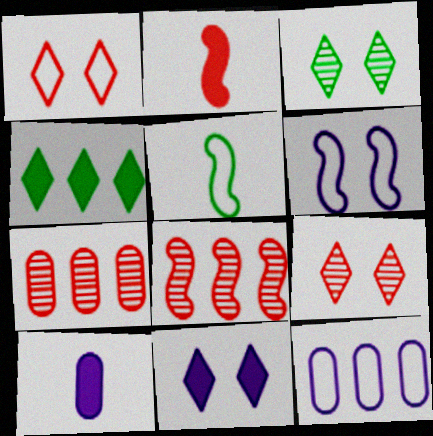[[1, 2, 7], 
[1, 3, 11], 
[1, 5, 12], 
[2, 3, 12], 
[4, 8, 12], 
[5, 7, 11]]